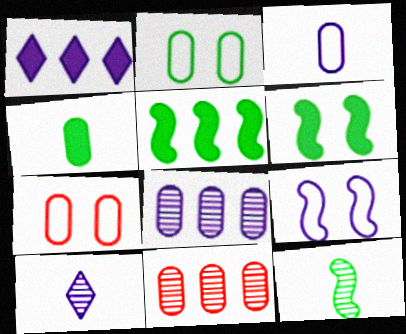[[1, 7, 12], 
[4, 7, 8], 
[5, 7, 10]]